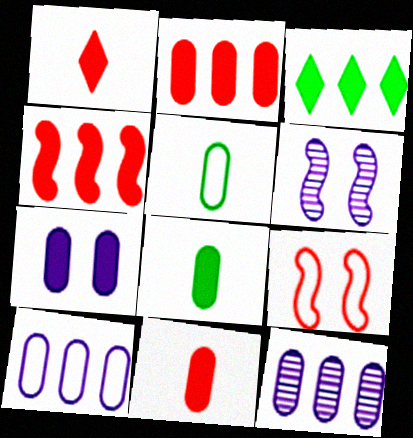[[2, 7, 8]]